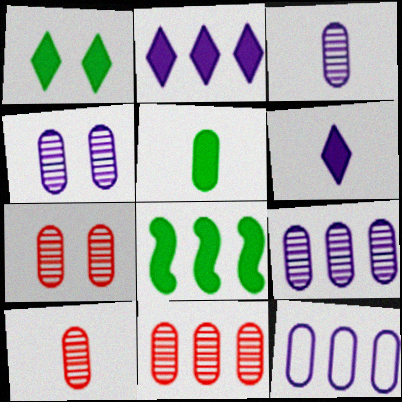[[1, 5, 8], 
[3, 4, 9], 
[5, 7, 12], 
[7, 10, 11]]